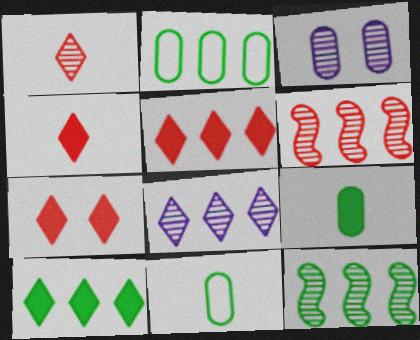[[1, 3, 12], 
[2, 10, 12], 
[4, 5, 7]]